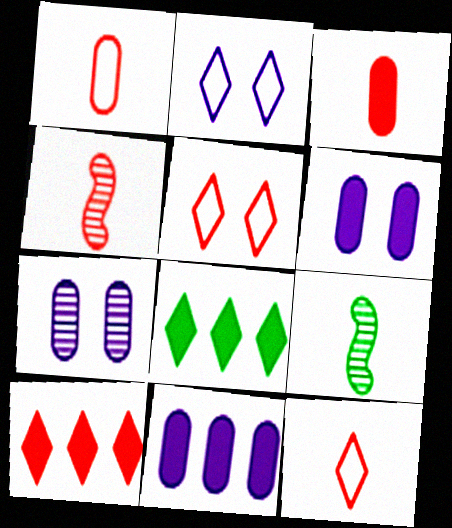[[3, 4, 12], 
[5, 9, 11]]